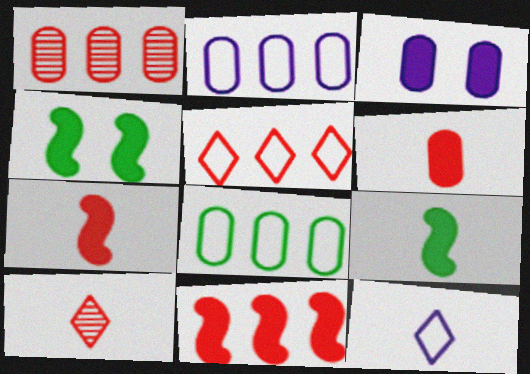[[1, 4, 12], 
[1, 5, 11], 
[2, 4, 10]]